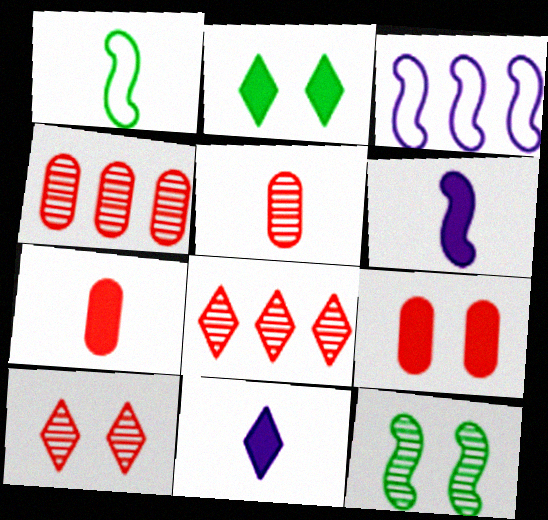[[1, 5, 11], 
[2, 3, 5]]